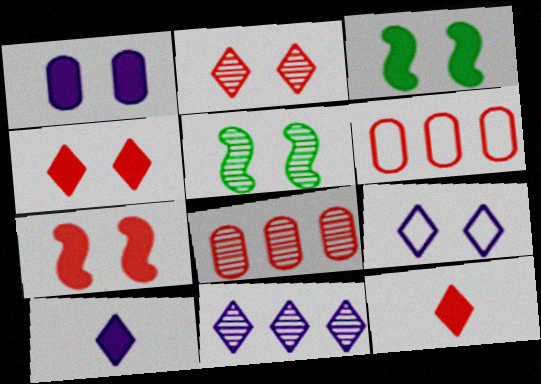[[1, 3, 4], 
[5, 6, 10], 
[9, 10, 11]]